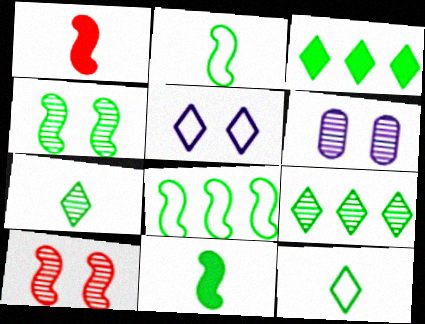[[4, 8, 11]]